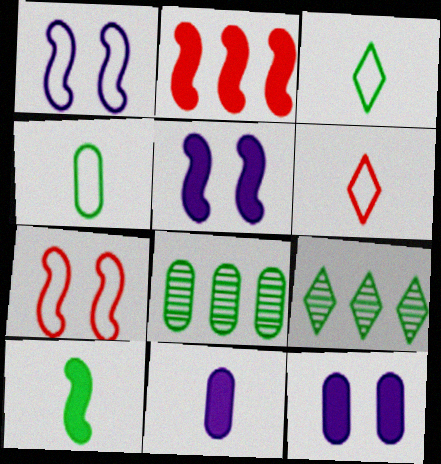[[2, 5, 10], 
[5, 6, 8], 
[7, 9, 11]]